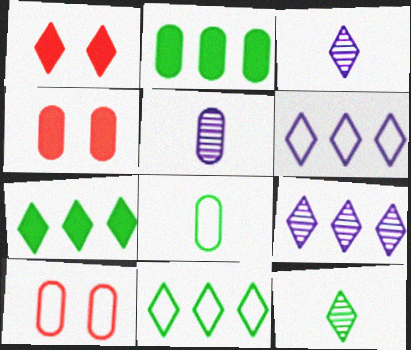[[1, 3, 11], 
[1, 6, 12], 
[2, 5, 10]]